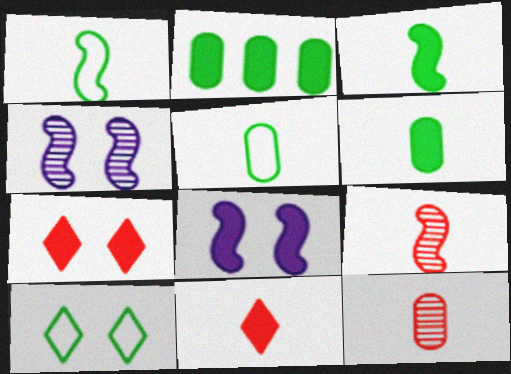[[2, 8, 11]]